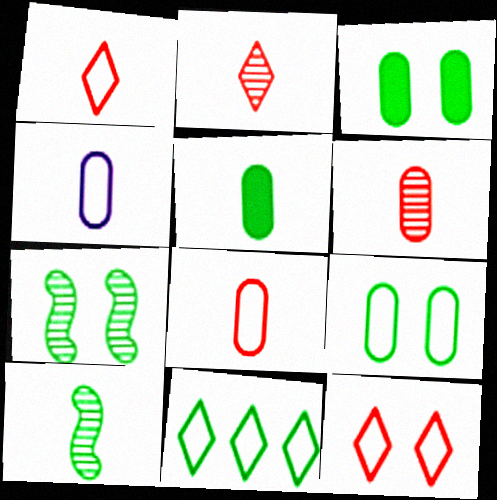[[3, 10, 11], 
[4, 5, 6], 
[5, 7, 11]]